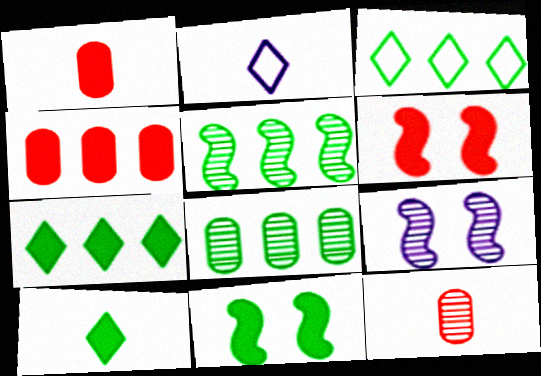[[1, 3, 9], 
[2, 6, 8]]